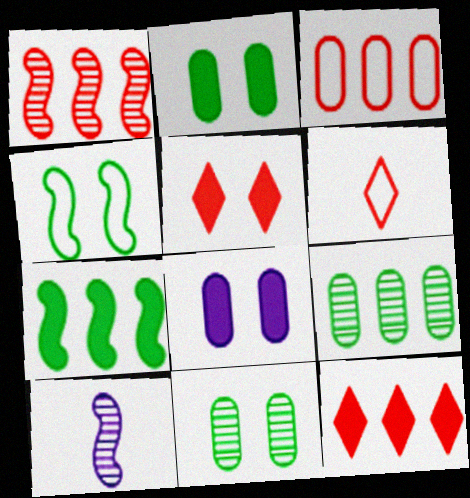[[1, 3, 12]]